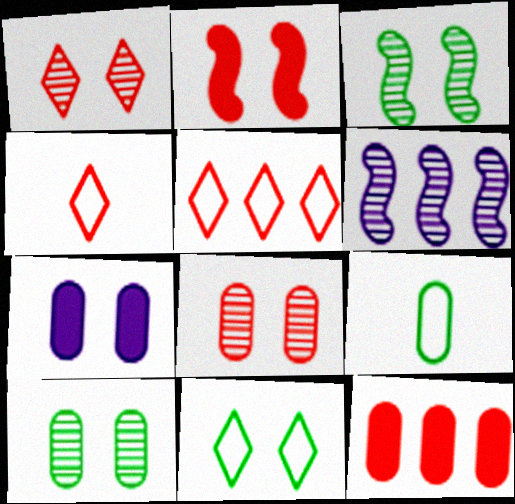[]